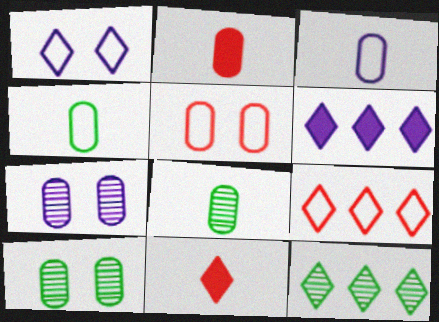[[1, 11, 12], 
[2, 3, 8], 
[6, 9, 12]]